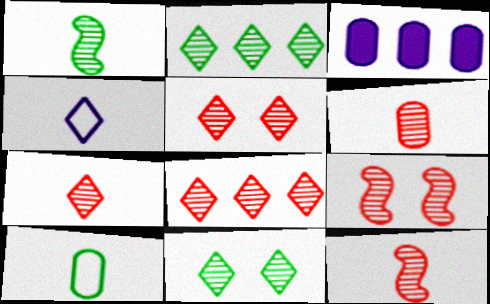[[5, 7, 8], 
[6, 7, 12], 
[6, 8, 9]]